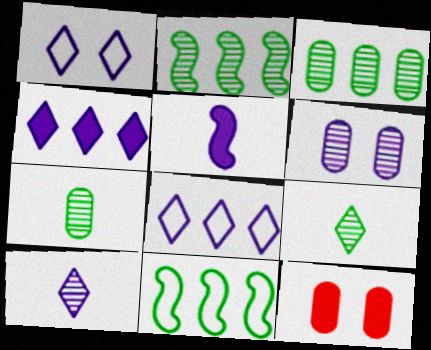[[1, 4, 10], 
[5, 6, 8], 
[10, 11, 12]]